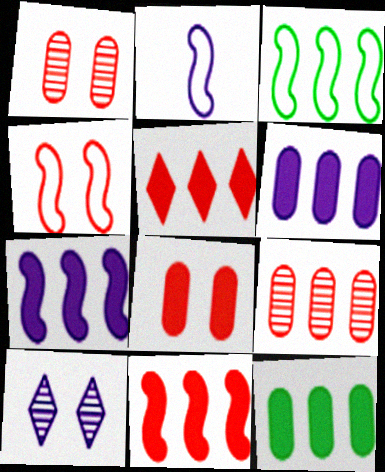[[2, 3, 4], 
[2, 6, 10], 
[5, 7, 12]]